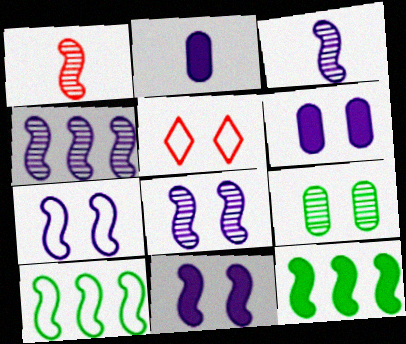[[1, 7, 12], 
[1, 10, 11], 
[3, 4, 8], 
[5, 9, 11], 
[7, 8, 11]]